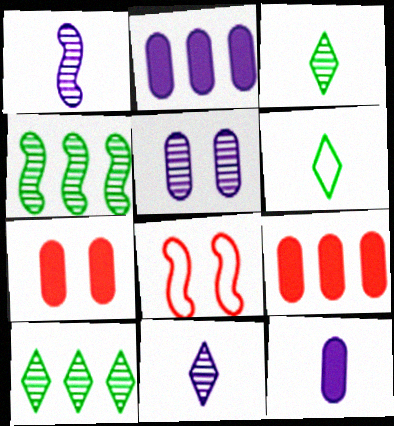[[2, 3, 8], 
[8, 10, 12]]